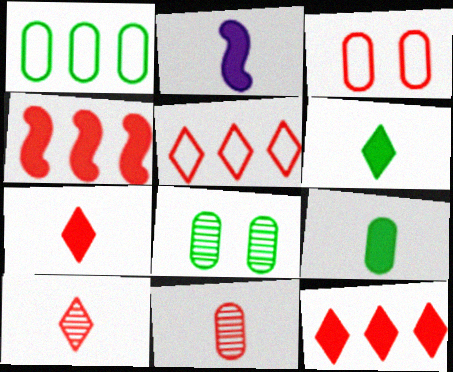[[1, 8, 9], 
[2, 5, 8], 
[2, 7, 9], 
[3, 4, 10]]